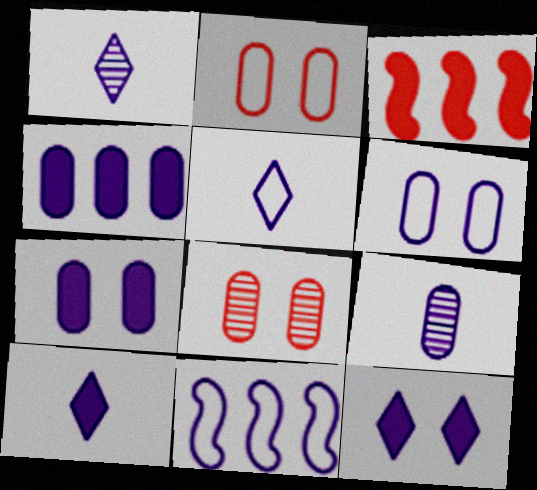[[1, 5, 10], 
[1, 7, 11], 
[4, 6, 9], 
[5, 6, 11], 
[9, 11, 12]]